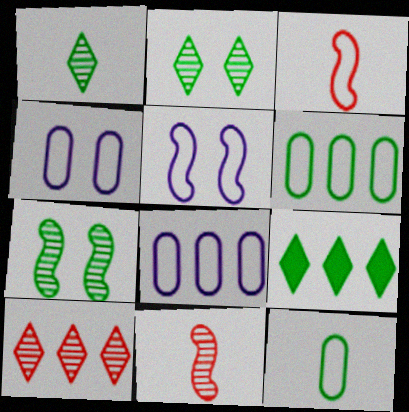[[4, 9, 11], 
[7, 9, 12]]